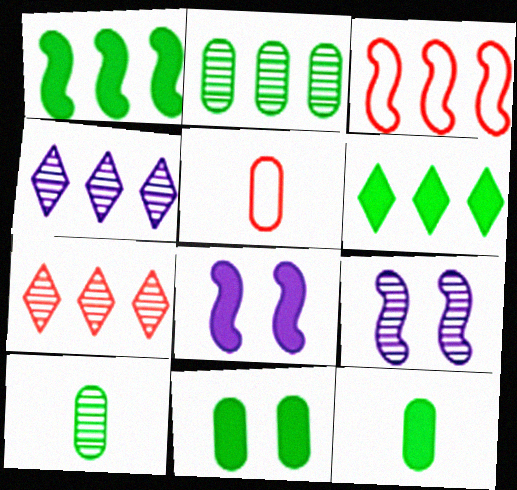[[5, 6, 9], 
[7, 9, 10]]